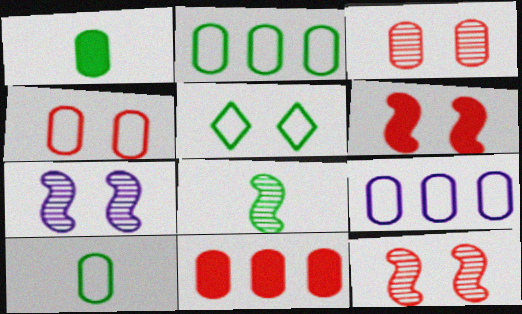[[1, 3, 9], 
[4, 9, 10]]